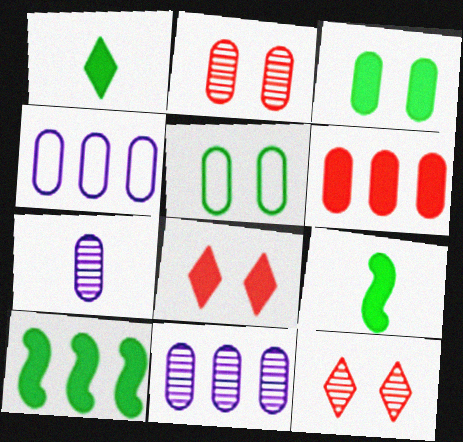[[1, 3, 10], 
[4, 9, 12], 
[5, 6, 7]]